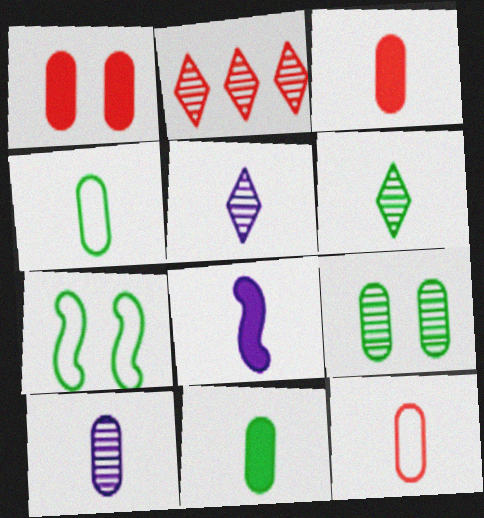[[3, 4, 10], 
[6, 8, 12], 
[10, 11, 12]]